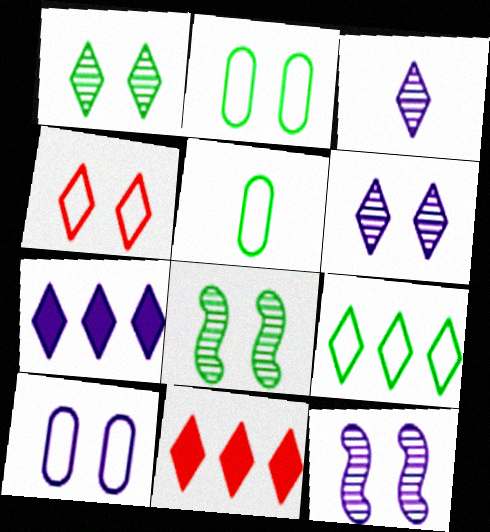[[5, 11, 12]]